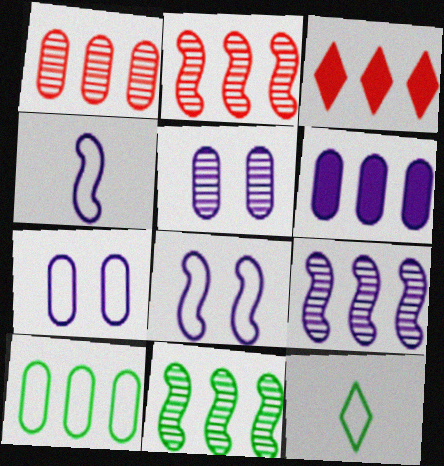[[1, 6, 10], 
[2, 9, 11], 
[3, 9, 10]]